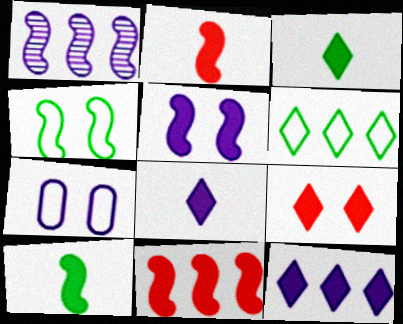[[1, 2, 4], 
[1, 7, 8], 
[3, 9, 12], 
[5, 10, 11]]